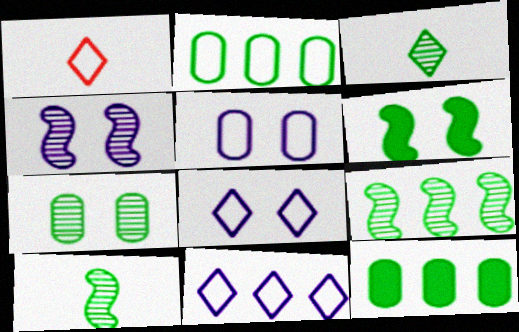[[1, 4, 12], 
[2, 3, 6], 
[3, 7, 9]]